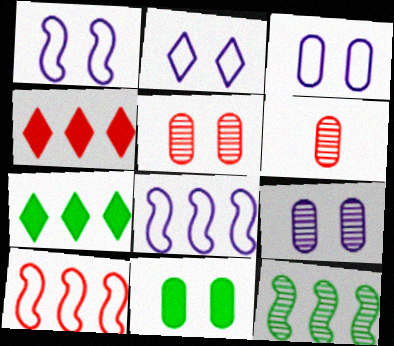[[1, 2, 3], 
[1, 6, 7], 
[3, 5, 11]]